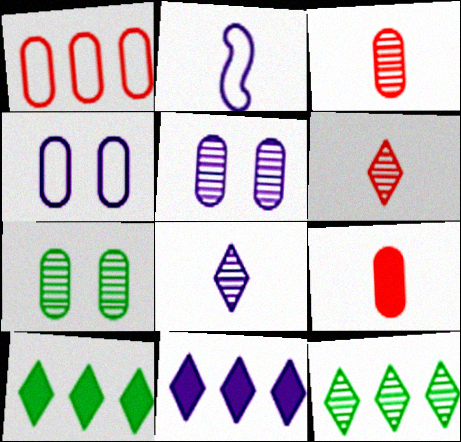[[2, 5, 11]]